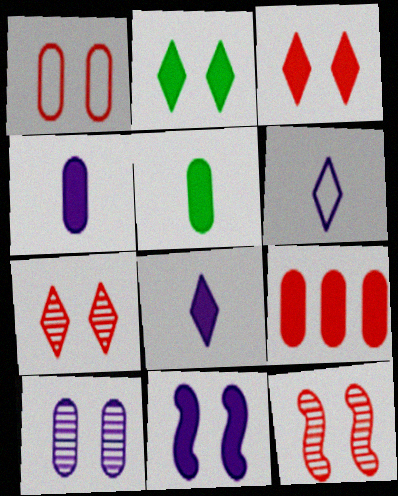[[1, 3, 12]]